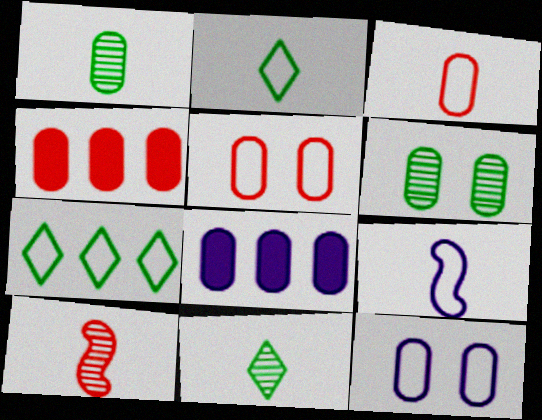[[1, 4, 12], 
[1, 5, 8], 
[2, 3, 9], 
[3, 6, 8], 
[5, 7, 9]]